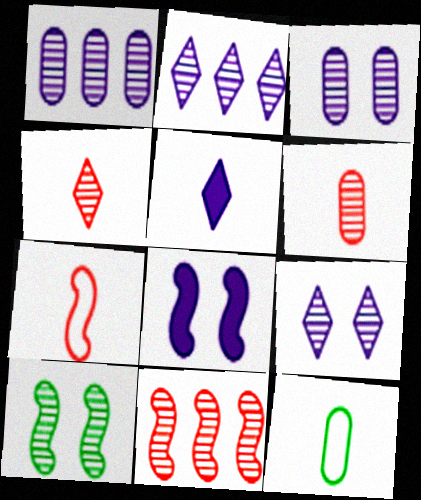[[1, 4, 10], 
[2, 6, 10]]